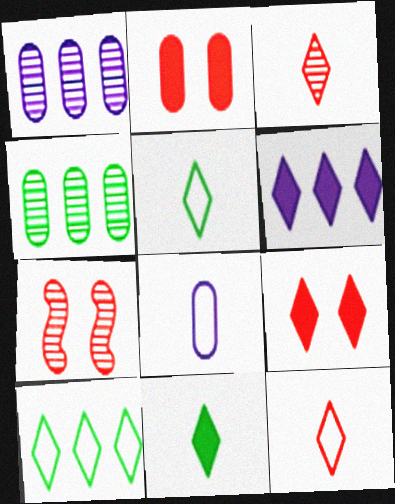[[2, 4, 8], 
[6, 9, 11]]